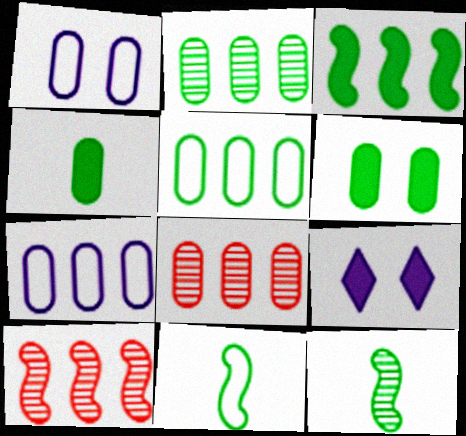[[1, 4, 8], 
[8, 9, 11]]